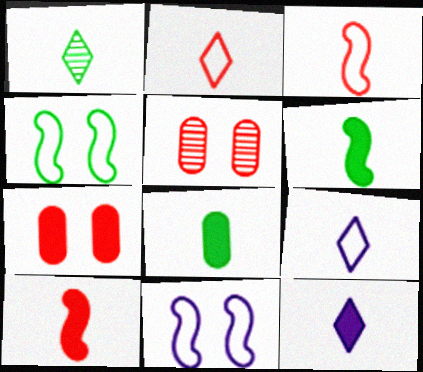[[1, 2, 12], 
[8, 10, 12]]